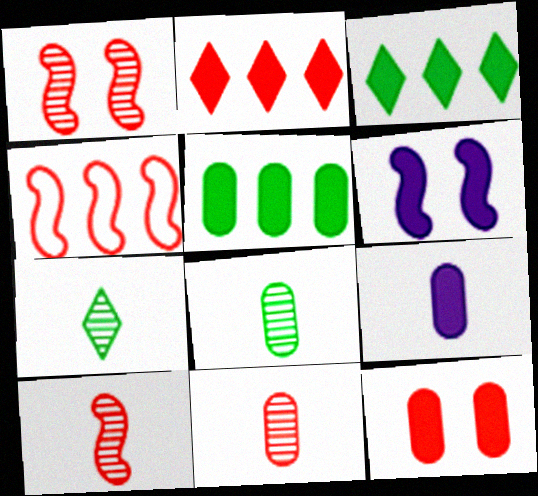[[5, 9, 12]]